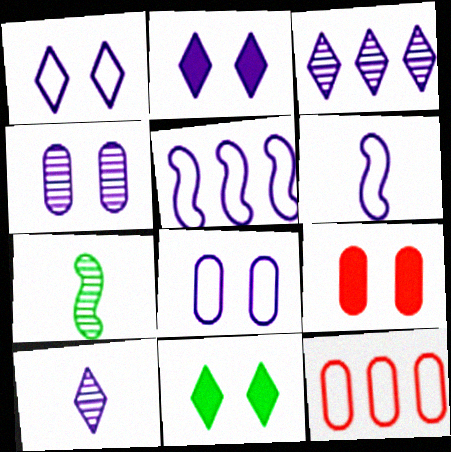[[2, 7, 12]]